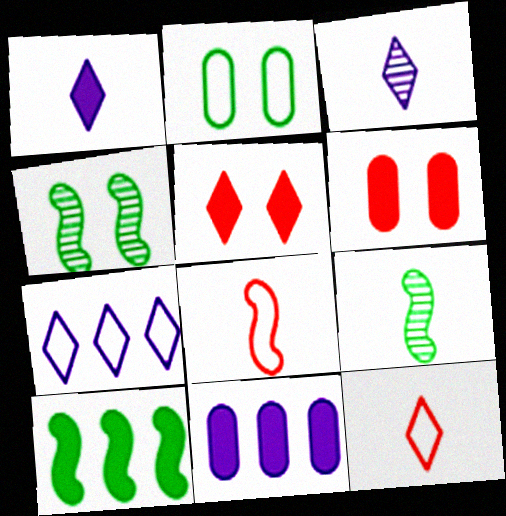[[1, 6, 10], 
[2, 7, 8], 
[4, 11, 12], 
[6, 7, 9]]